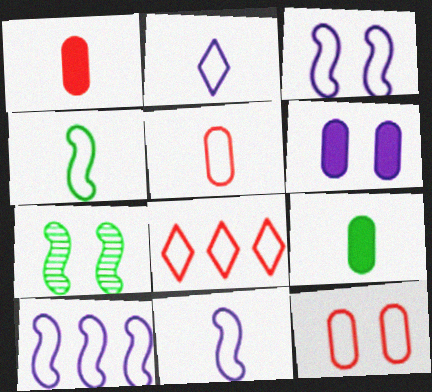[[2, 4, 5], 
[3, 10, 11]]